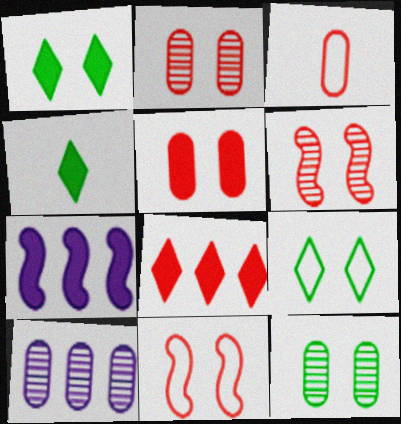[[3, 6, 8], 
[4, 5, 7], 
[4, 10, 11]]